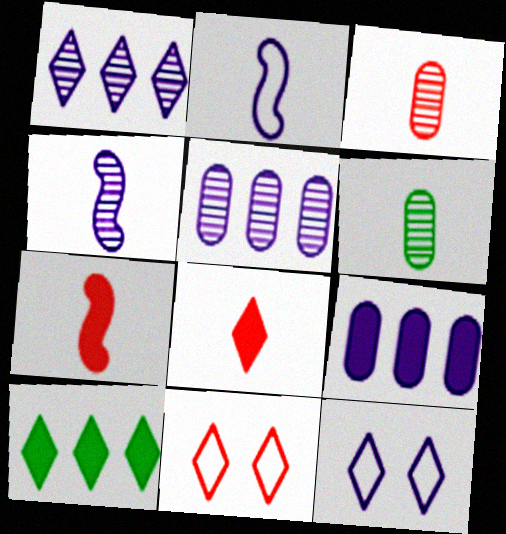[[2, 6, 8], 
[4, 9, 12]]